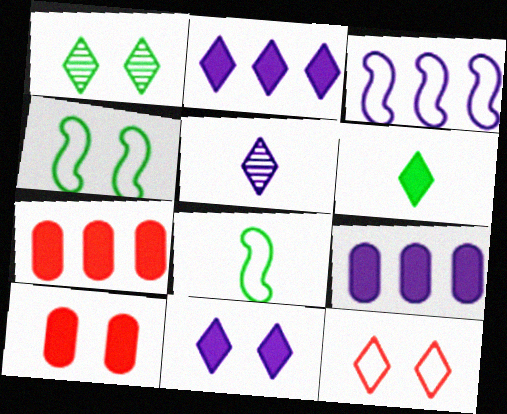[[1, 11, 12], 
[4, 5, 7]]